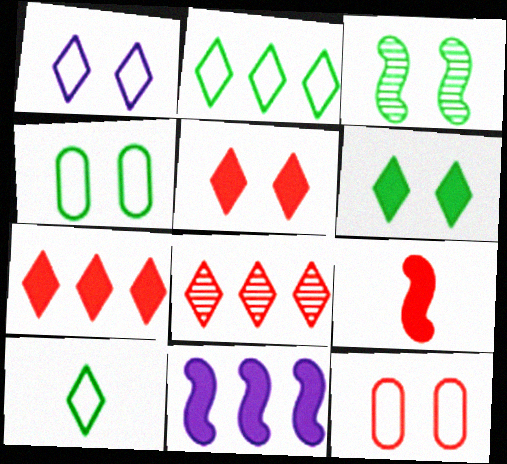[[3, 4, 6], 
[8, 9, 12]]